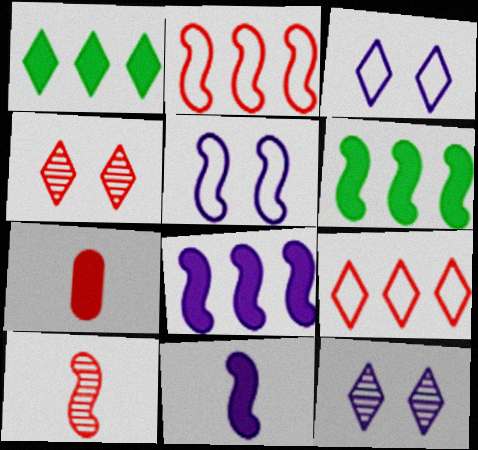[[2, 4, 7], 
[5, 6, 10]]